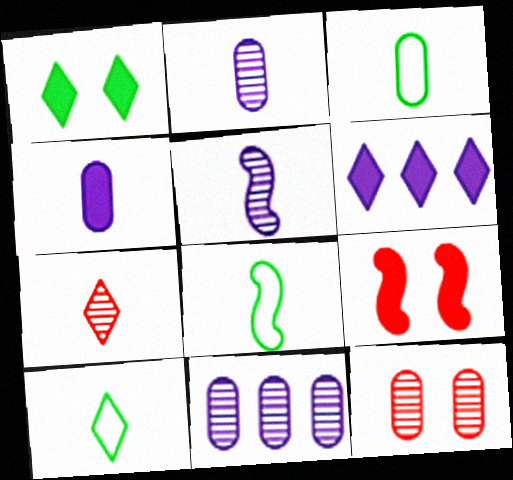[[3, 8, 10], 
[4, 7, 8], 
[6, 8, 12], 
[9, 10, 11]]